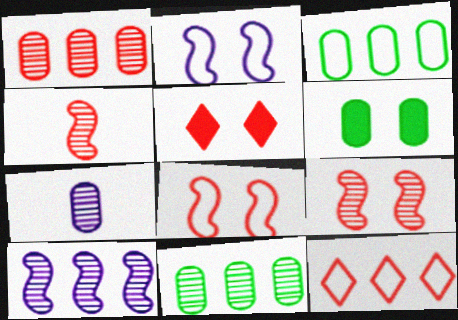[]